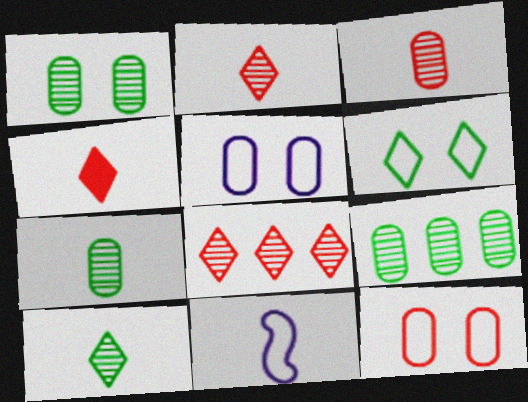[[1, 7, 9], 
[4, 7, 11]]